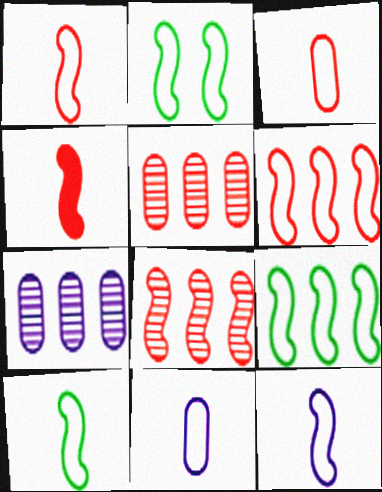[[1, 10, 12], 
[2, 6, 12], 
[2, 9, 10]]